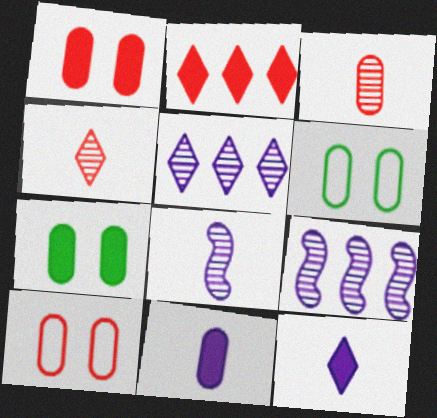[[2, 6, 8]]